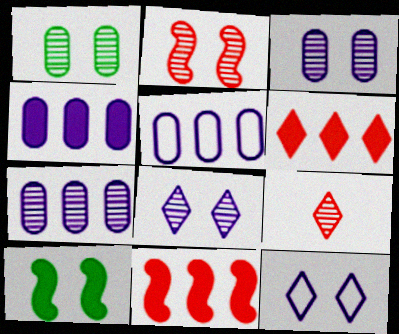[[1, 2, 8], 
[4, 5, 7], 
[5, 9, 10]]